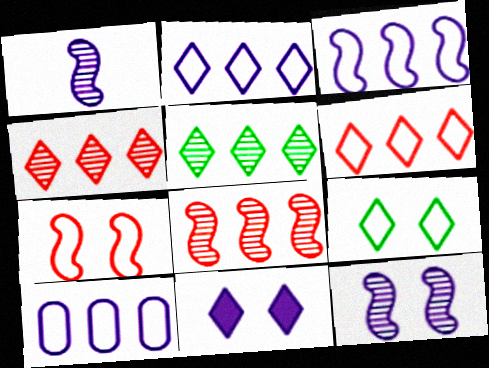[[1, 10, 11], 
[2, 3, 10]]